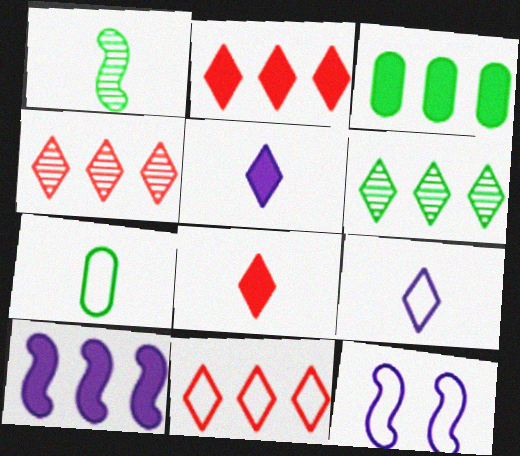[[2, 3, 10], 
[2, 4, 11], 
[7, 11, 12]]